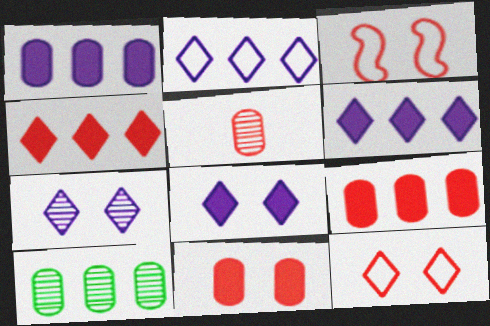[[3, 4, 5]]